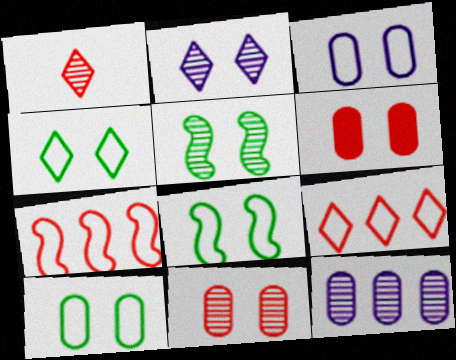[[1, 5, 12], 
[1, 6, 7], 
[2, 5, 11], 
[2, 6, 8], 
[4, 8, 10]]